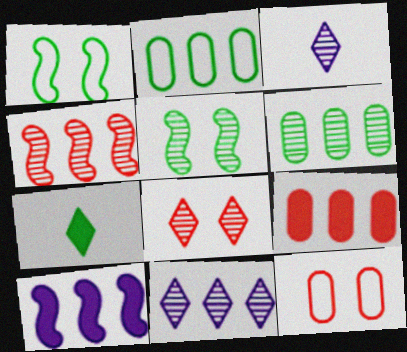[[1, 3, 9], 
[1, 6, 7], 
[2, 5, 7], 
[4, 6, 11]]